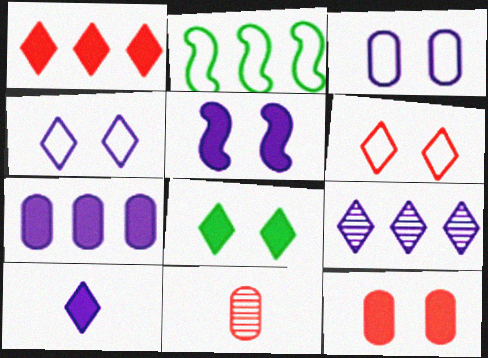[[1, 8, 10], 
[4, 9, 10], 
[5, 7, 10], 
[5, 8, 12]]